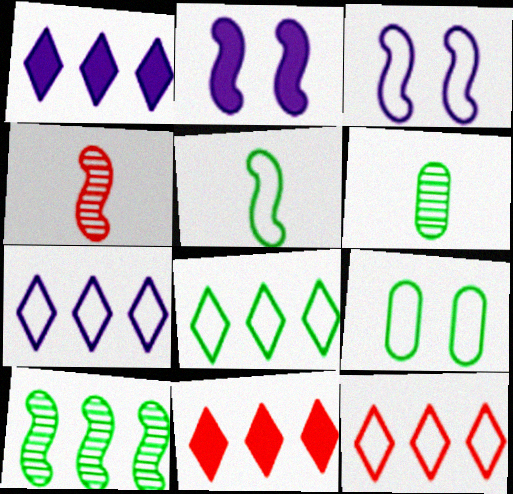[[1, 4, 9], 
[2, 6, 12], 
[3, 6, 11], 
[5, 8, 9], 
[7, 8, 12]]